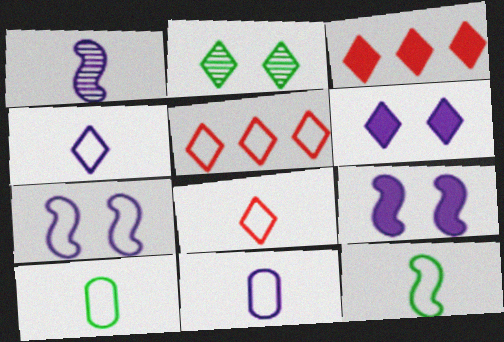[[2, 3, 4], 
[5, 7, 10], 
[8, 11, 12]]